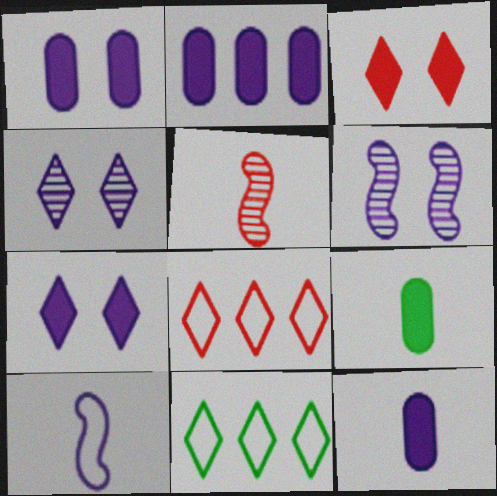[[1, 2, 12], 
[1, 5, 11], 
[2, 4, 10], 
[6, 8, 9]]